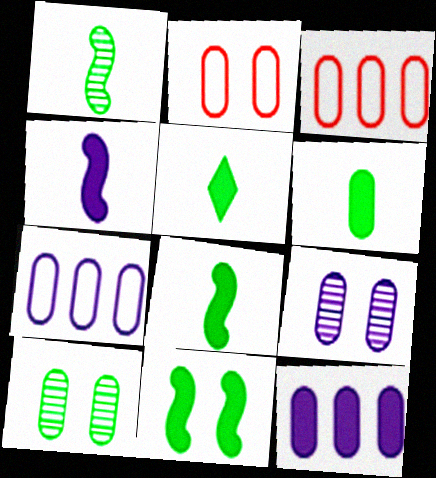[[3, 6, 9], 
[5, 6, 8]]